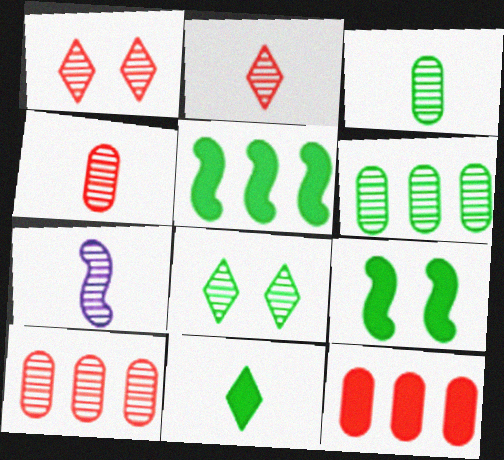[[1, 6, 7], 
[2, 3, 7], 
[7, 8, 10]]